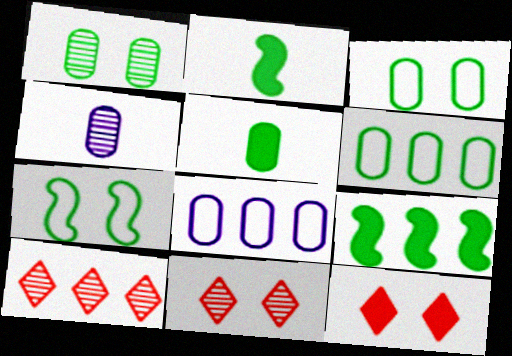[[1, 5, 6], 
[2, 8, 11], 
[8, 9, 10]]